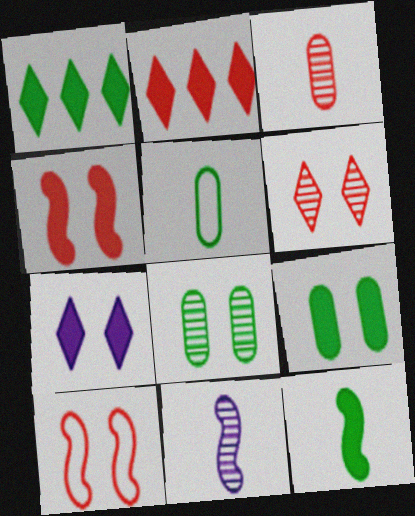[[1, 9, 12], 
[2, 3, 10], 
[4, 7, 9], 
[7, 8, 10]]